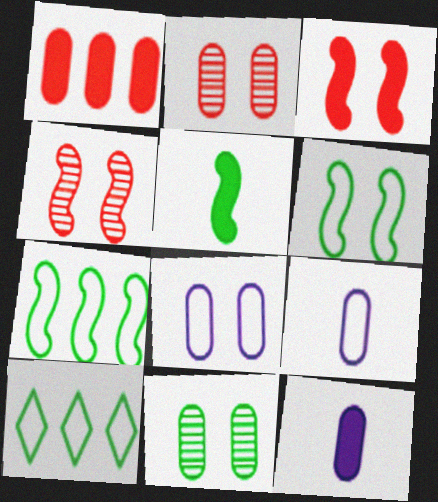[[1, 9, 11], 
[4, 10, 12], 
[5, 10, 11]]